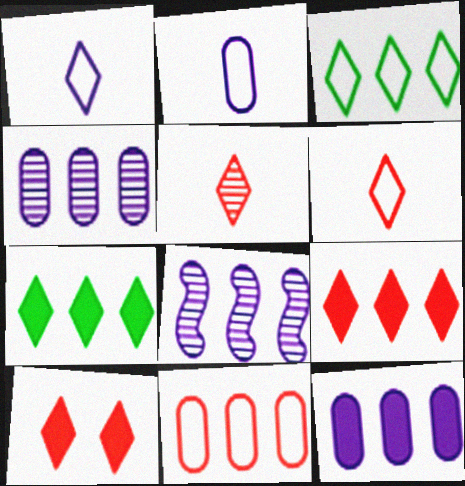[[7, 8, 11]]